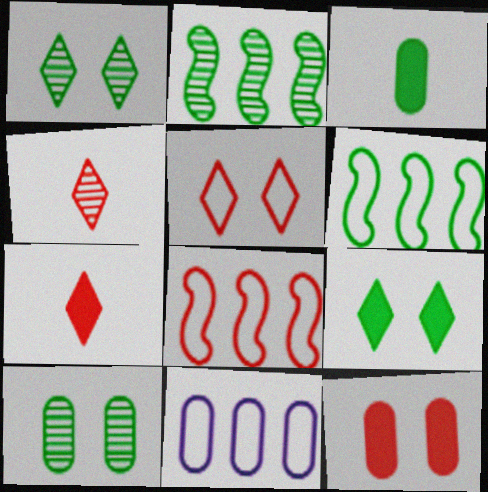[[1, 3, 6], 
[4, 8, 12]]